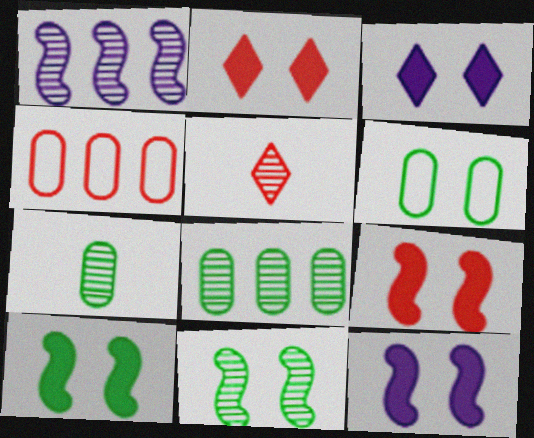[[4, 5, 9], 
[9, 10, 12]]